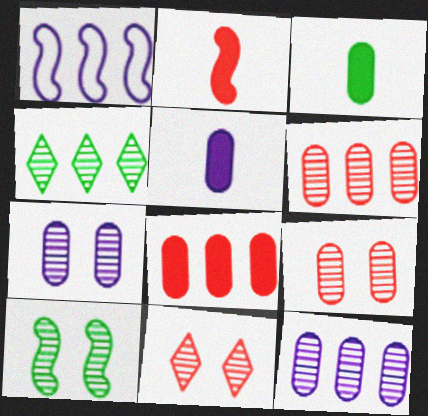[[1, 2, 10], 
[1, 3, 11], 
[1, 4, 8], 
[7, 10, 11]]